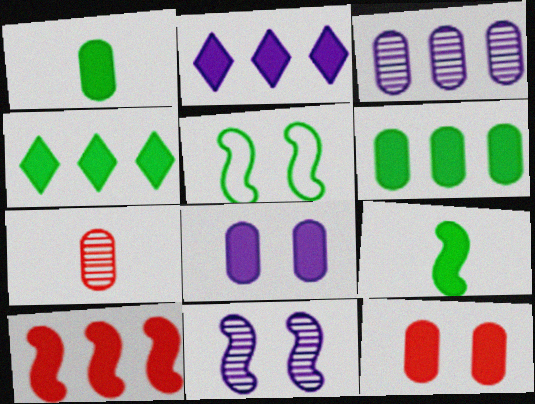[[2, 5, 7], 
[2, 6, 10], 
[2, 9, 12]]